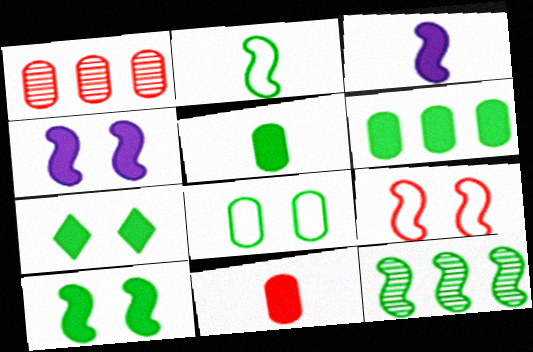[[2, 10, 12], 
[3, 9, 12]]